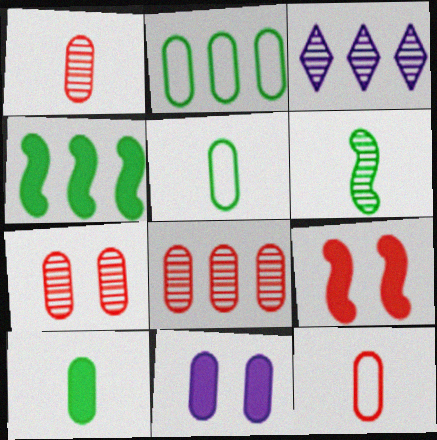[[1, 2, 11], 
[1, 7, 8], 
[3, 5, 9], 
[3, 6, 7], 
[5, 8, 11]]